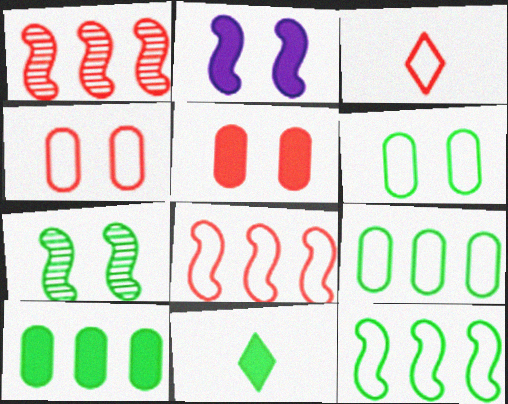[[1, 3, 5], 
[3, 4, 8], 
[7, 9, 11]]